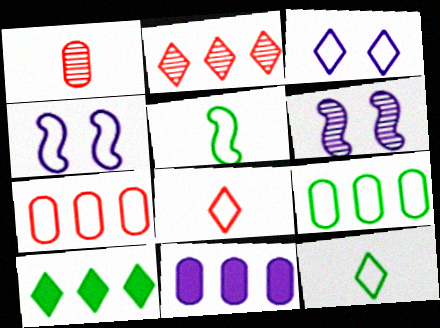[[1, 4, 10], 
[3, 5, 7], 
[4, 7, 12], 
[4, 8, 9]]